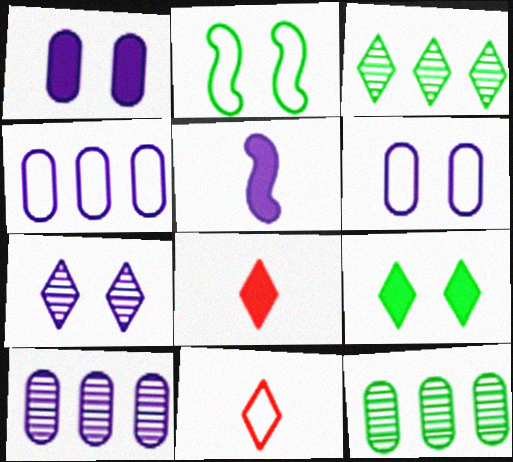[[2, 4, 11], 
[2, 8, 10], 
[4, 5, 7]]